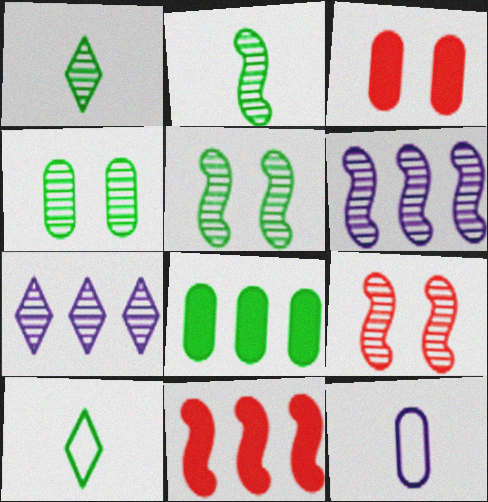[[2, 6, 9], 
[3, 6, 10], 
[5, 8, 10]]